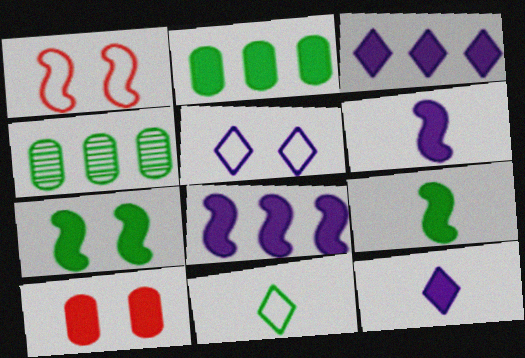[[1, 4, 12], 
[3, 9, 10], 
[4, 7, 11]]